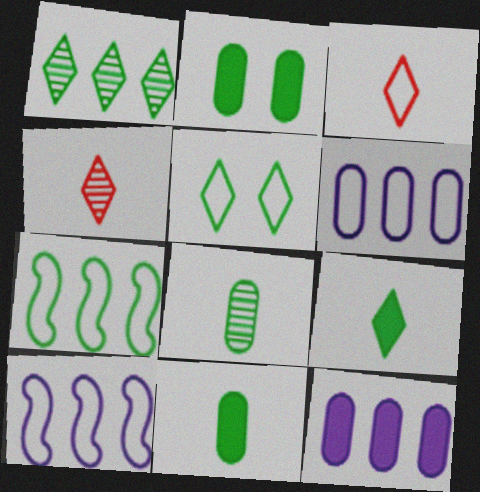[[1, 5, 9], 
[2, 4, 10]]